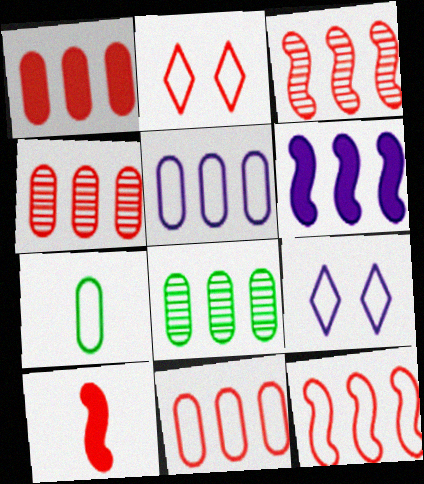[[1, 4, 11], 
[1, 5, 8], 
[2, 4, 10], 
[7, 9, 12], 
[8, 9, 10]]